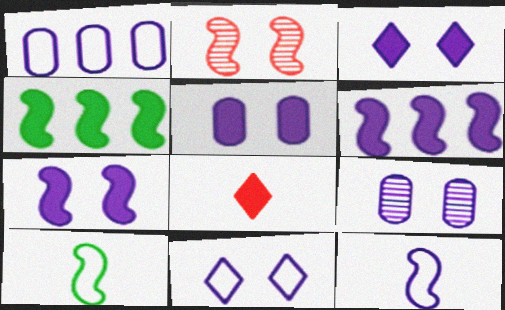[[1, 11, 12], 
[2, 4, 12], 
[2, 6, 10], 
[3, 5, 7], 
[4, 5, 8], 
[7, 9, 11]]